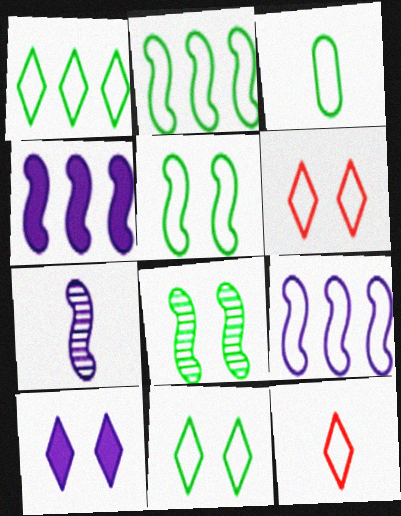[[1, 3, 5], 
[2, 3, 11], 
[3, 6, 9]]